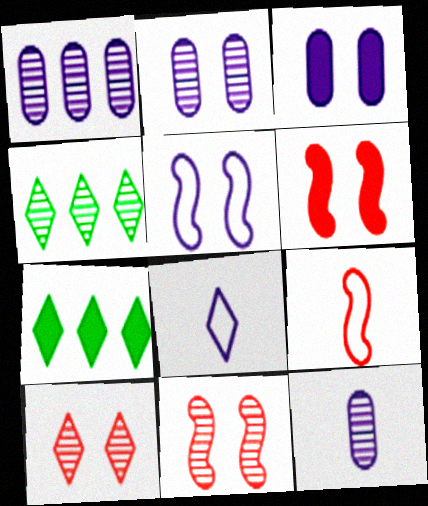[[1, 2, 12], 
[2, 7, 9], 
[3, 4, 9], 
[4, 11, 12], 
[7, 8, 10]]